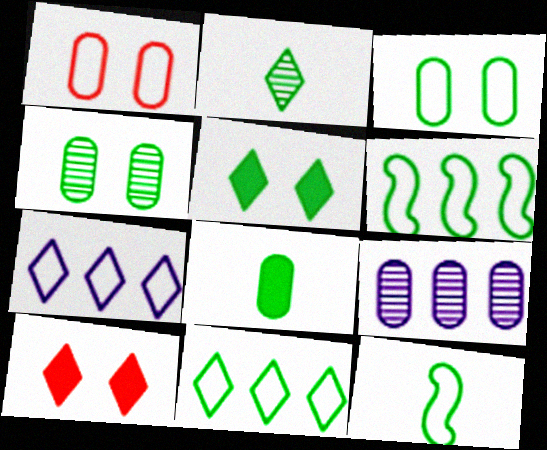[[1, 7, 12], 
[1, 8, 9], 
[2, 5, 11], 
[2, 7, 10], 
[2, 8, 12], 
[3, 11, 12], 
[9, 10, 12]]